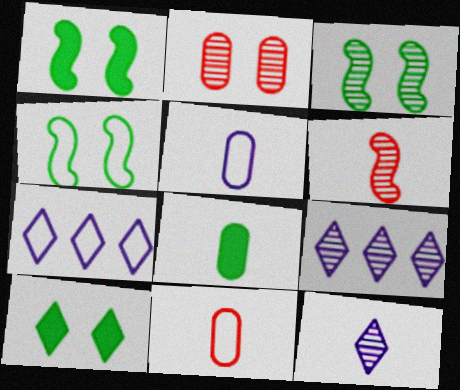[[1, 3, 4], 
[1, 9, 11], 
[4, 7, 11]]